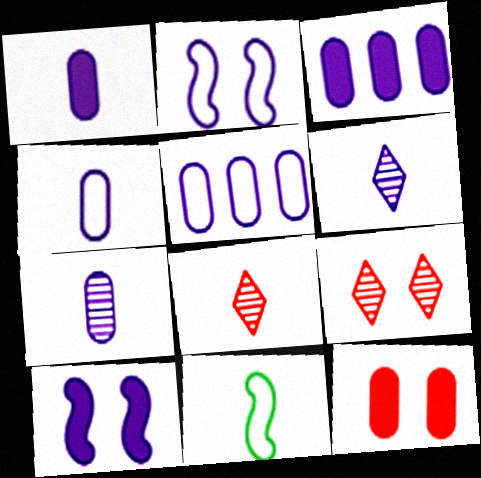[[1, 4, 7], 
[1, 8, 11], 
[2, 3, 6], 
[3, 9, 11], 
[5, 6, 10]]